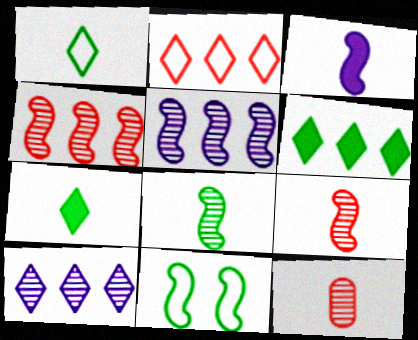[[1, 3, 12], 
[2, 6, 10], 
[3, 4, 11]]